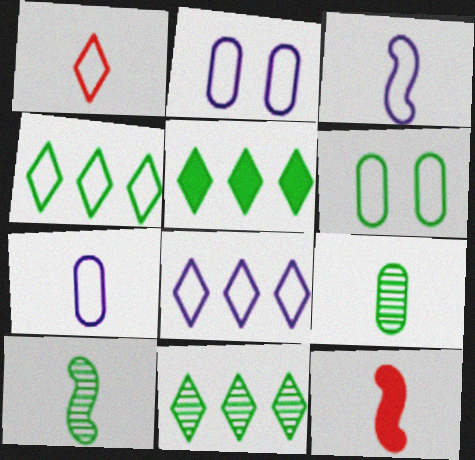[[2, 3, 8], 
[2, 11, 12], 
[3, 10, 12], 
[4, 5, 11], 
[5, 6, 10]]